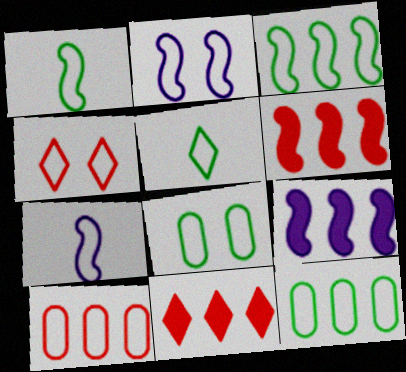[[2, 4, 8], 
[2, 5, 10], 
[3, 5, 8], 
[4, 7, 12]]